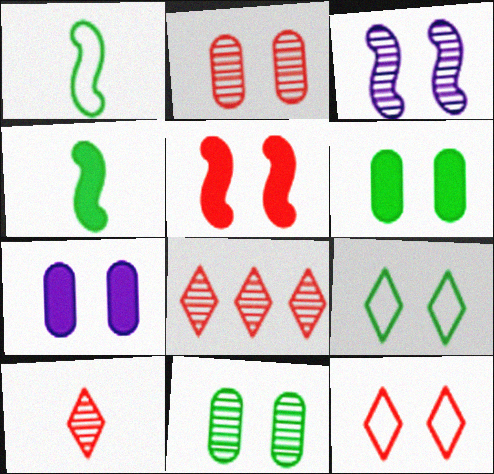[[1, 7, 8], 
[2, 5, 12], 
[3, 6, 12]]